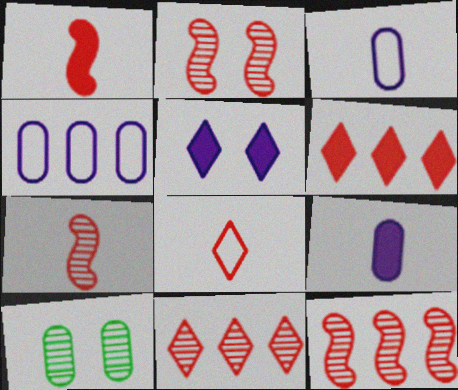[[2, 7, 12]]